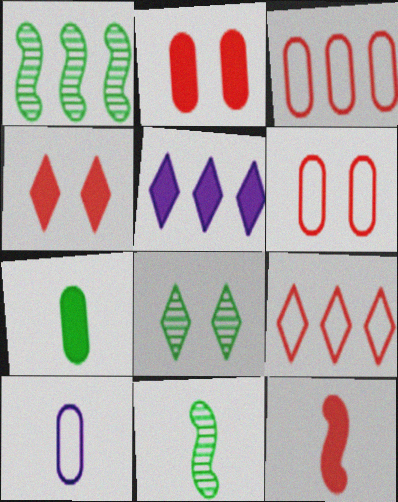[[1, 3, 5], 
[1, 4, 10], 
[5, 6, 11]]